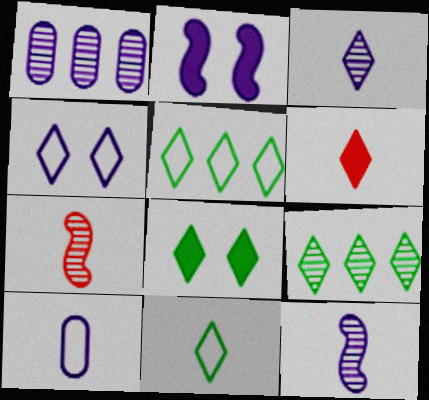[[3, 6, 11], 
[4, 6, 9], 
[8, 9, 11]]